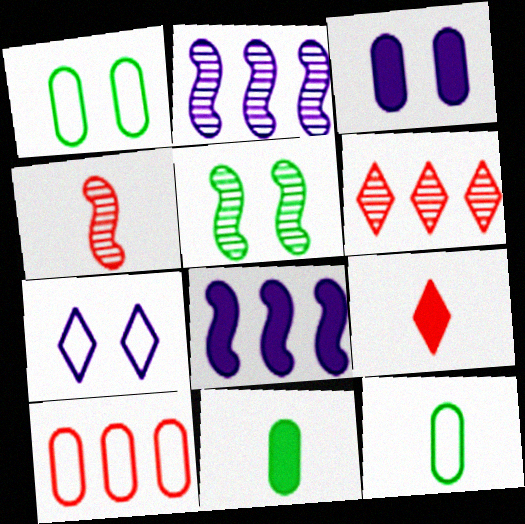[[1, 2, 9], 
[2, 4, 5]]